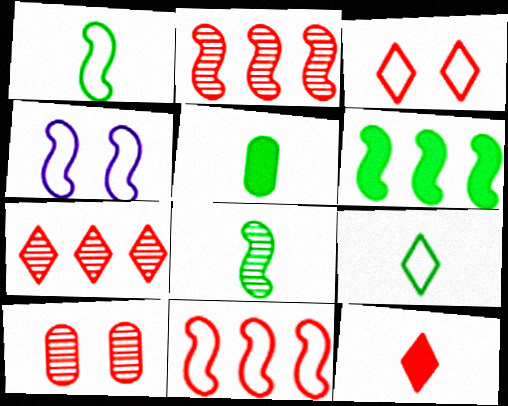[[1, 4, 11], 
[3, 7, 12], 
[4, 5, 7], 
[5, 8, 9], 
[10, 11, 12]]